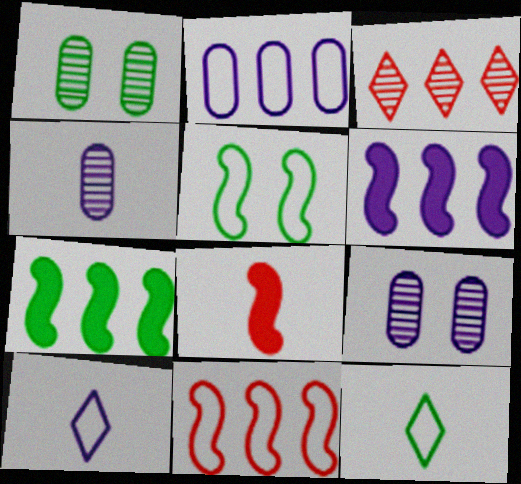[[1, 7, 12], 
[2, 3, 7], 
[4, 8, 12], 
[6, 9, 10]]